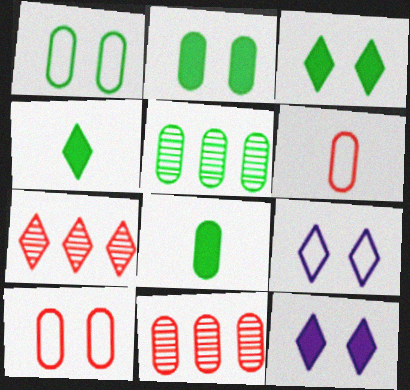[[1, 5, 8], 
[4, 7, 9]]